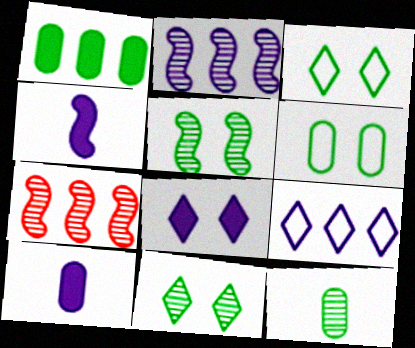[[1, 6, 12], 
[1, 7, 9], 
[3, 7, 10]]